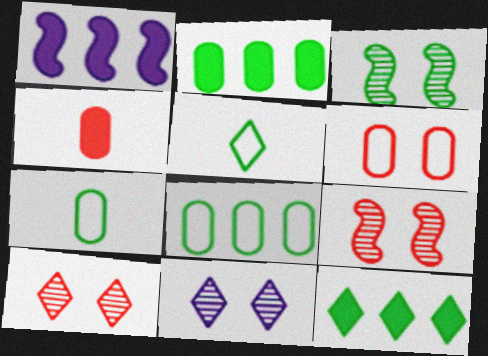[[1, 7, 10], 
[2, 3, 5], 
[3, 7, 12]]